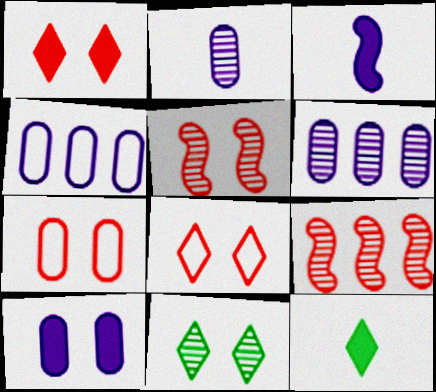[[1, 5, 7], 
[2, 4, 10], 
[2, 9, 11], 
[4, 5, 12]]